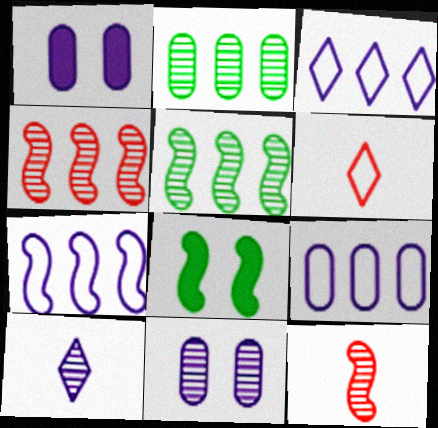[[1, 5, 6], 
[1, 7, 10], 
[3, 7, 9], 
[7, 8, 12]]